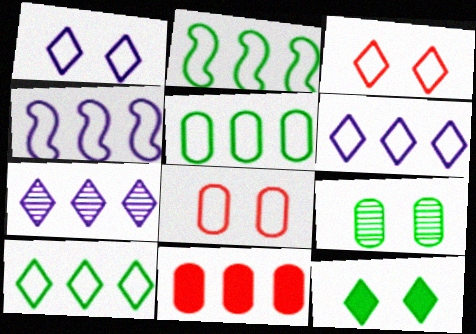[[2, 5, 10], 
[2, 7, 11]]